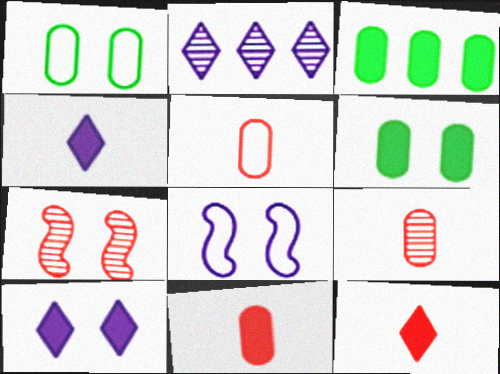[[1, 7, 10], 
[5, 9, 11]]